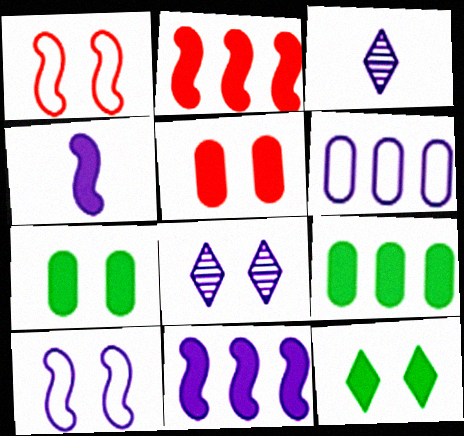[[1, 3, 9], 
[1, 7, 8], 
[4, 6, 8]]